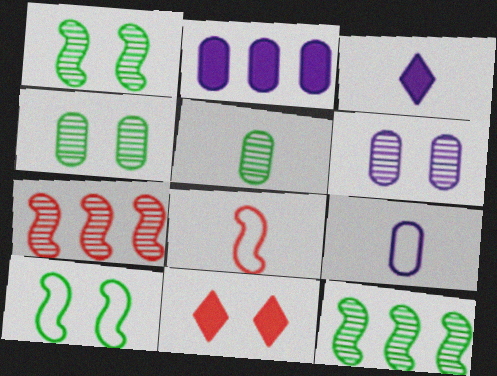[[2, 6, 9], 
[3, 5, 8], 
[6, 10, 11], 
[9, 11, 12]]